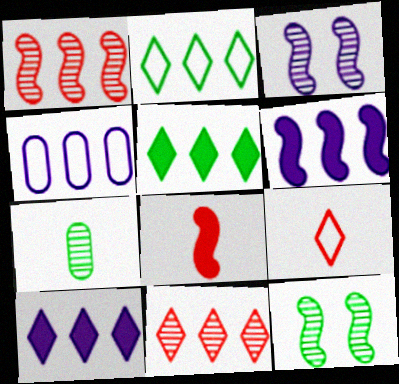[[1, 4, 5], 
[2, 10, 11], 
[3, 7, 11]]